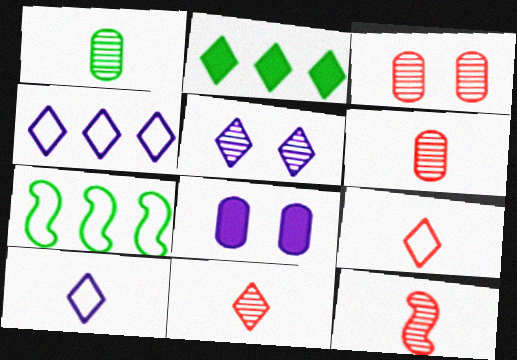[[2, 5, 9], 
[6, 11, 12], 
[7, 8, 11]]